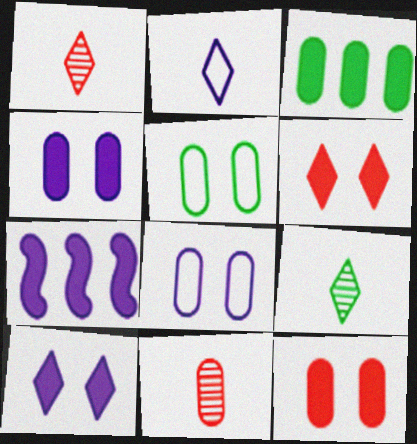[[1, 5, 7], 
[3, 8, 11]]